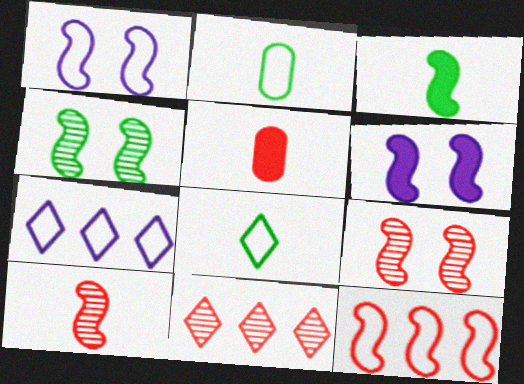[[2, 6, 11], 
[4, 5, 7]]